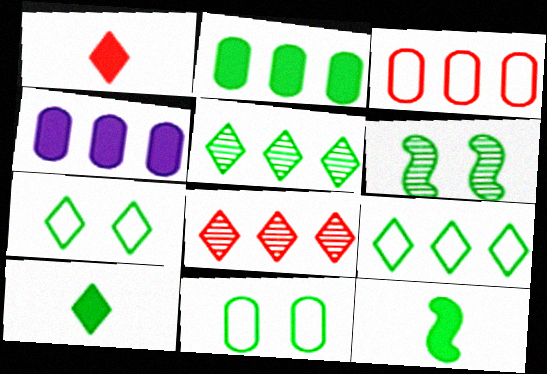[[5, 7, 10], 
[5, 11, 12]]